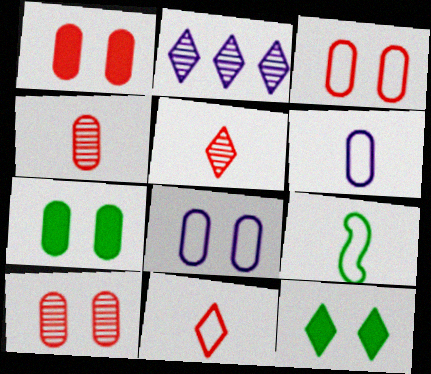[[1, 2, 9], 
[1, 3, 10], 
[2, 11, 12], 
[6, 9, 11], 
[7, 8, 10]]